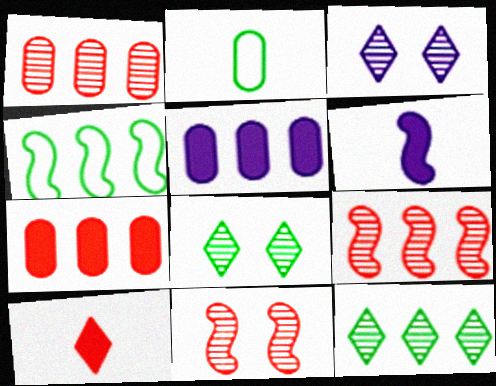[[4, 6, 11]]